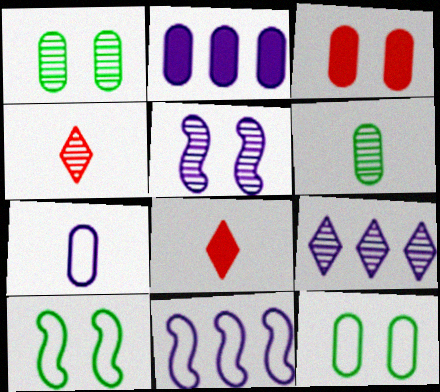[[1, 8, 11], 
[2, 4, 10], 
[2, 9, 11]]